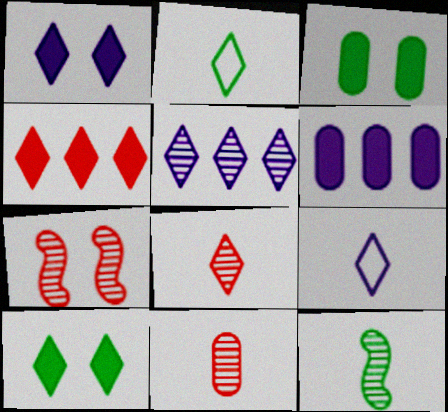[[1, 5, 9], 
[2, 6, 7]]